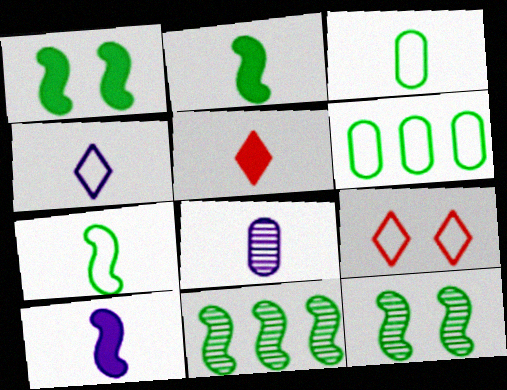[[1, 7, 11], 
[4, 8, 10], 
[5, 7, 8]]